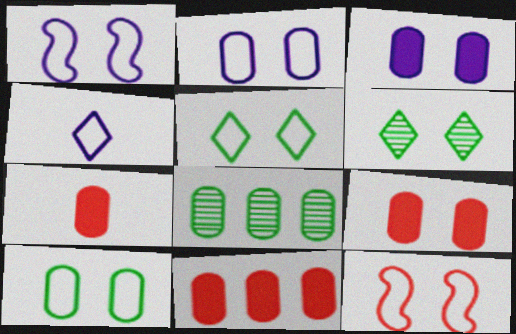[[1, 6, 9], 
[2, 5, 12], 
[2, 7, 8], 
[3, 6, 12], 
[7, 9, 11]]